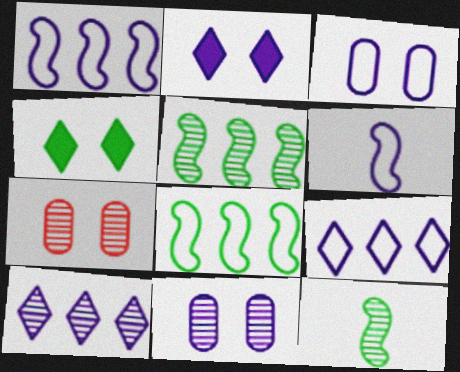[[3, 6, 9], 
[7, 10, 12]]